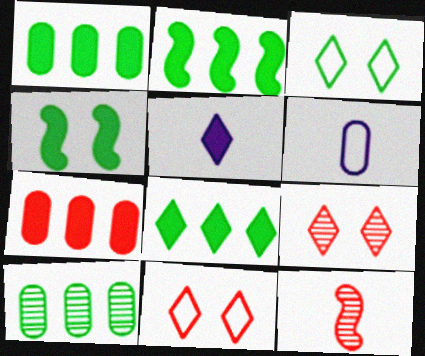[[1, 2, 8], 
[2, 6, 9], 
[4, 5, 7], 
[7, 11, 12]]